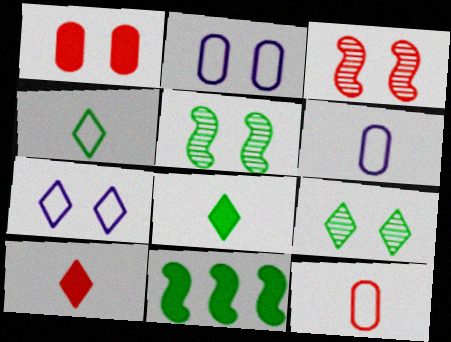[[1, 5, 7]]